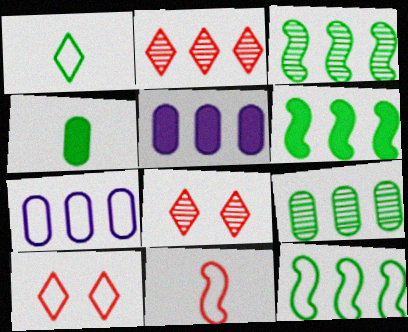[[2, 5, 12], 
[2, 6, 7], 
[3, 6, 12]]